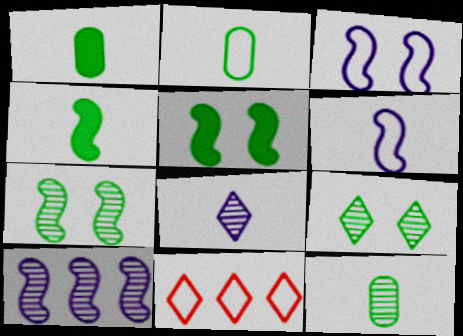[[1, 2, 12], 
[2, 3, 11]]